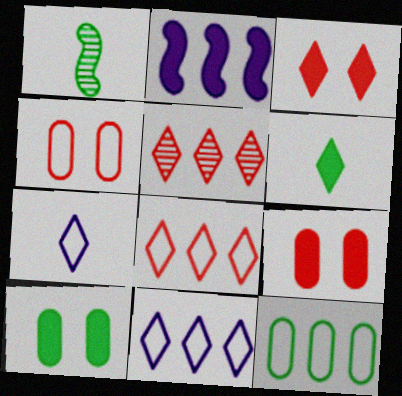[[1, 9, 11], 
[2, 5, 12], 
[2, 6, 9]]